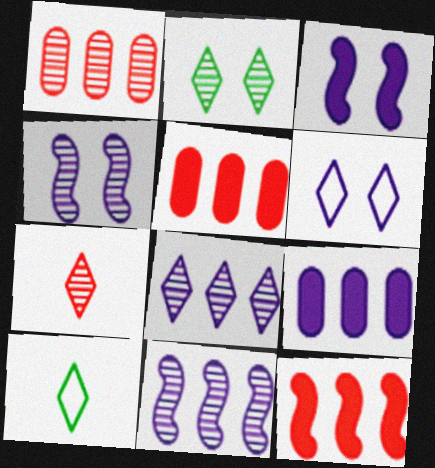[[1, 3, 10], 
[2, 7, 8], 
[4, 5, 10]]